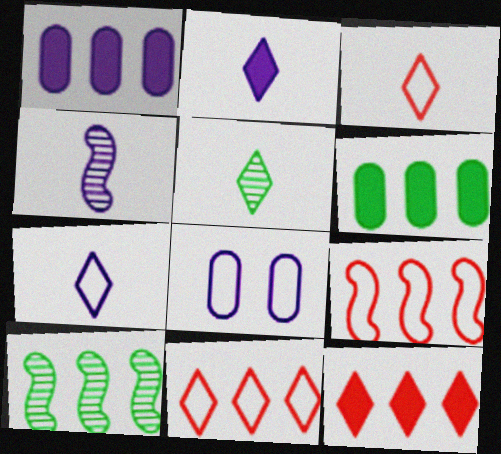[[1, 10, 11], 
[2, 3, 5]]